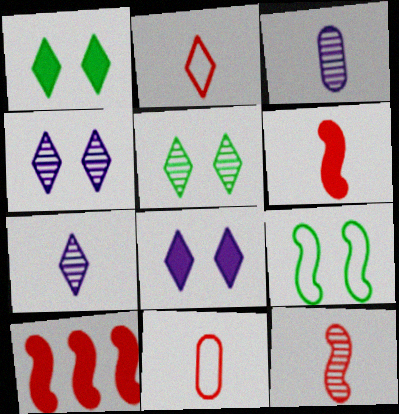[]